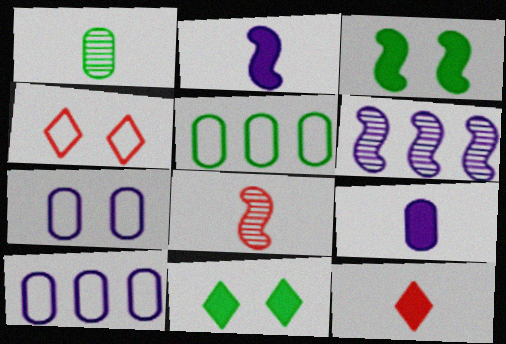[[8, 10, 11]]